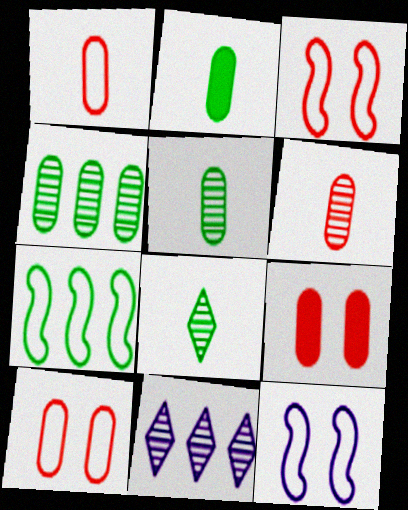[[2, 3, 11]]